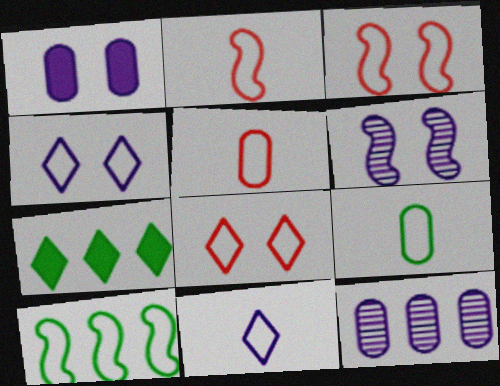[[1, 4, 6], 
[2, 9, 11], 
[4, 5, 10], 
[5, 6, 7]]